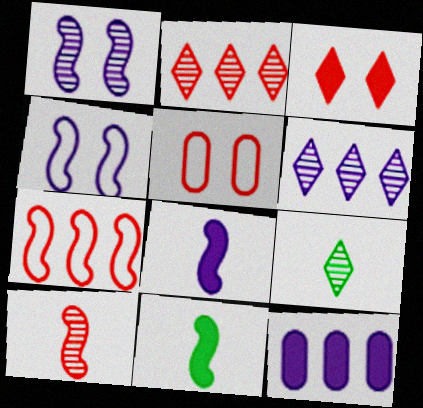[[1, 7, 11], 
[3, 11, 12], 
[5, 6, 11]]